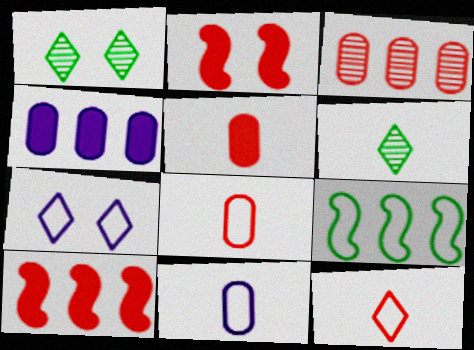[[1, 10, 11], 
[2, 3, 12], 
[7, 8, 9]]